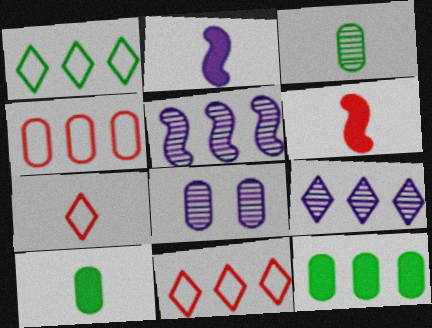[[1, 6, 8], 
[2, 3, 7], 
[4, 8, 10], 
[5, 11, 12]]